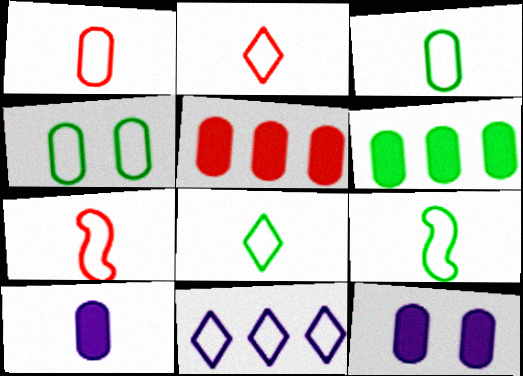[[1, 2, 7], 
[3, 8, 9], 
[4, 7, 11]]